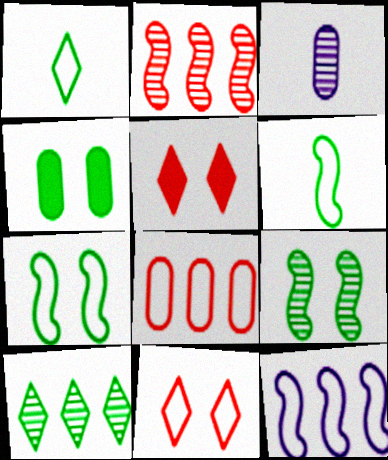[[3, 4, 8], 
[4, 6, 10]]